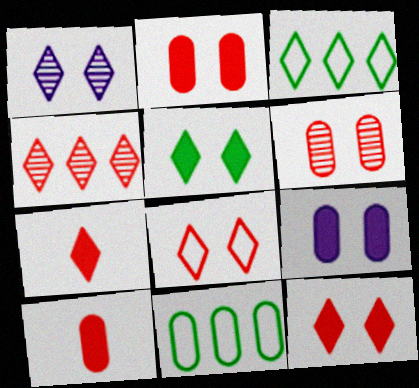[[1, 3, 7], 
[1, 5, 8], 
[4, 7, 8]]